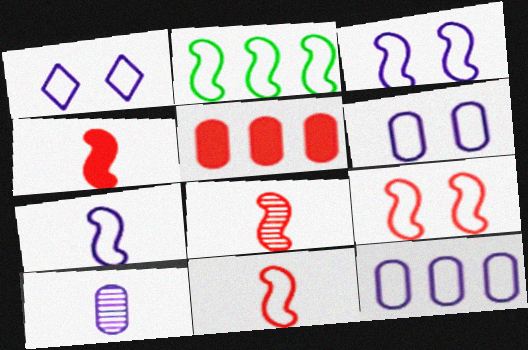[[1, 3, 6], 
[1, 7, 12], 
[2, 3, 11], 
[2, 7, 9], 
[4, 8, 11]]